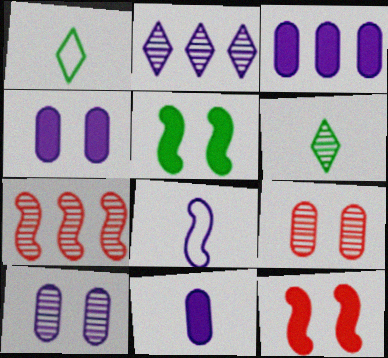[[1, 4, 7], 
[2, 4, 8], 
[3, 4, 11], 
[5, 7, 8], 
[6, 7, 10]]